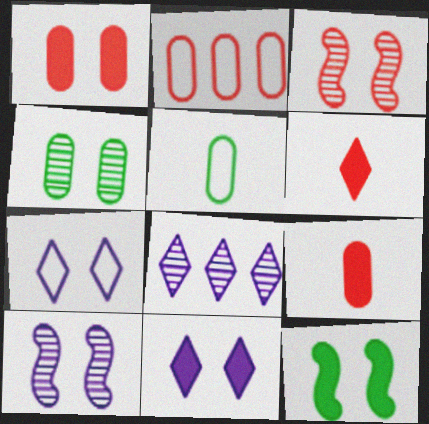[[1, 11, 12], 
[2, 3, 6]]